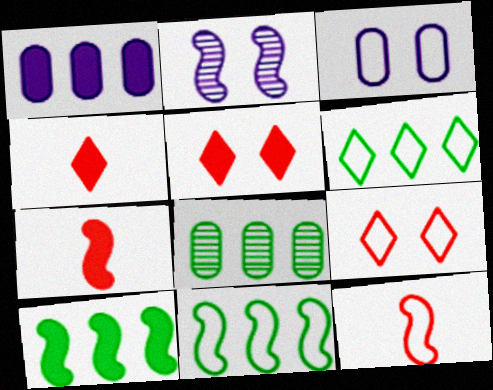[[2, 7, 11], 
[2, 10, 12], 
[3, 6, 12], 
[6, 8, 10]]